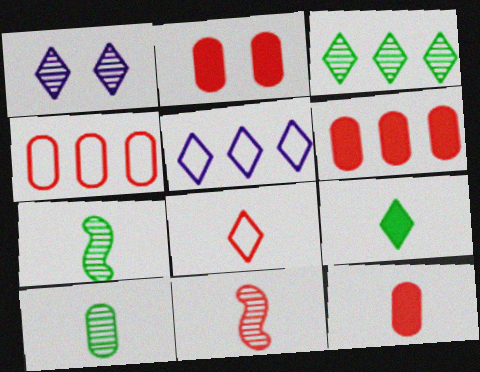[[2, 5, 7], 
[2, 6, 12], 
[8, 11, 12]]